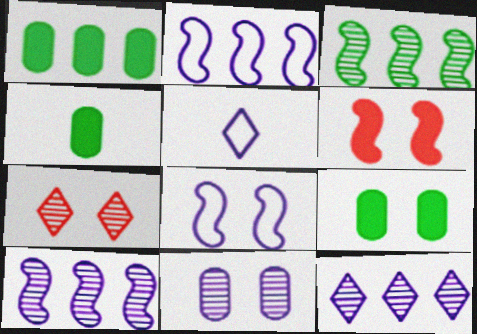[[1, 4, 9], 
[2, 4, 7], 
[7, 8, 9]]